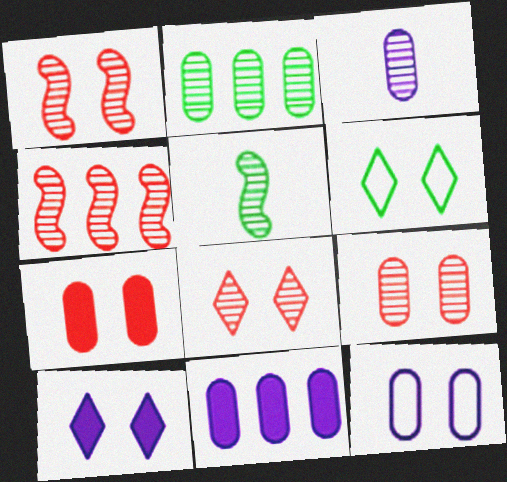[[1, 8, 9], 
[2, 3, 9], 
[3, 11, 12], 
[6, 8, 10]]